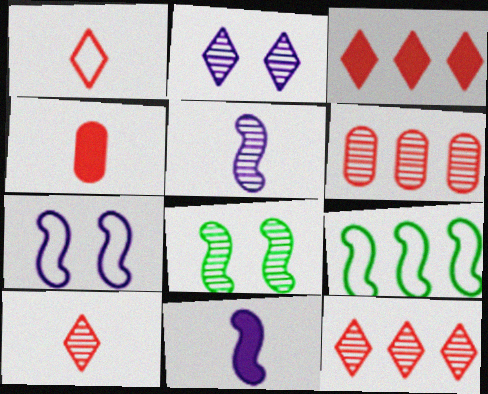[[2, 4, 9]]